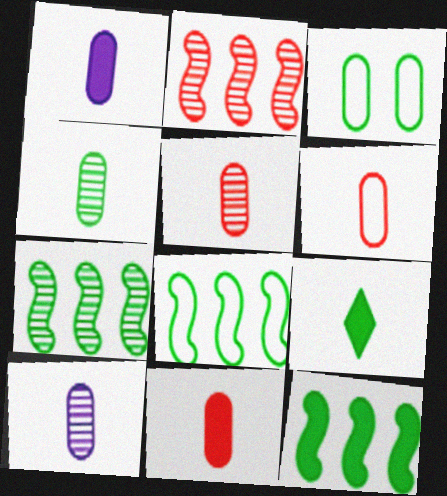[[1, 4, 6], 
[3, 7, 9], 
[4, 5, 10], 
[5, 6, 11], 
[7, 8, 12]]